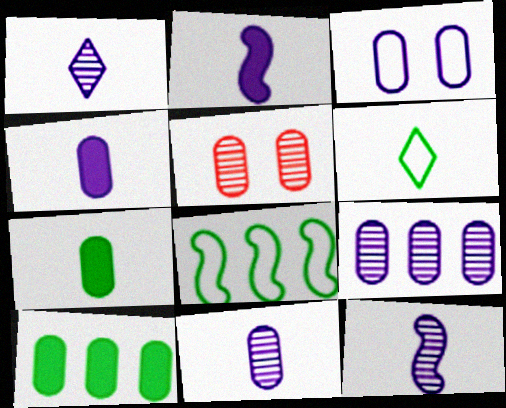[[1, 11, 12], 
[3, 4, 9]]